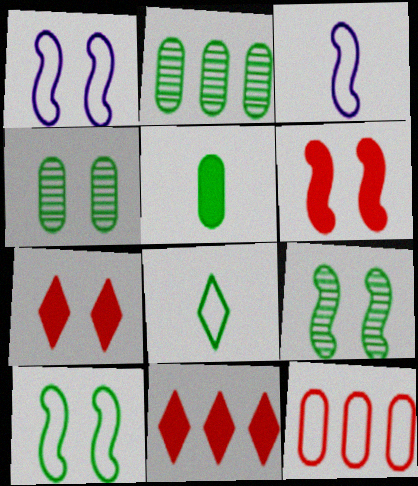[[1, 4, 7], 
[1, 6, 9], 
[1, 8, 12], 
[2, 3, 7], 
[3, 4, 11]]